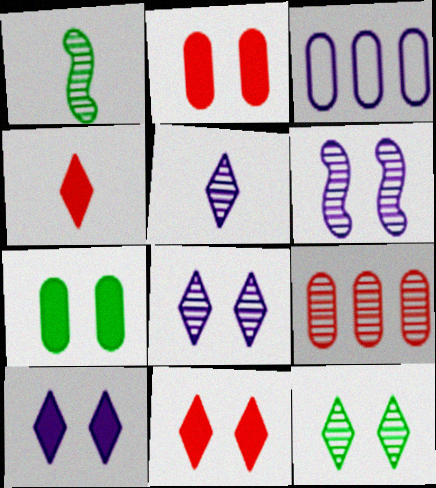[[1, 3, 11], 
[1, 8, 9]]